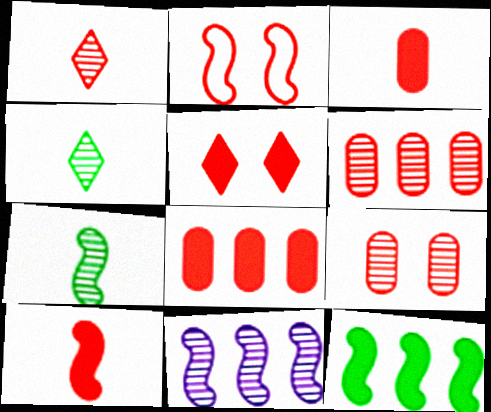[[1, 2, 8], 
[2, 5, 9], 
[4, 9, 11], 
[5, 8, 10]]